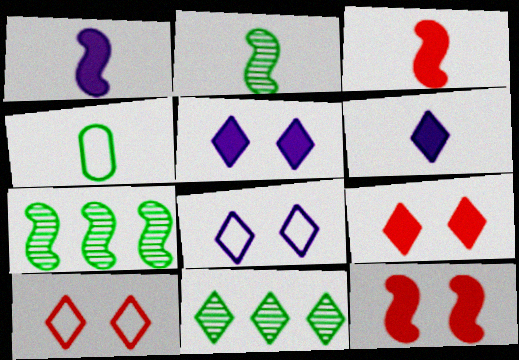[[6, 10, 11]]